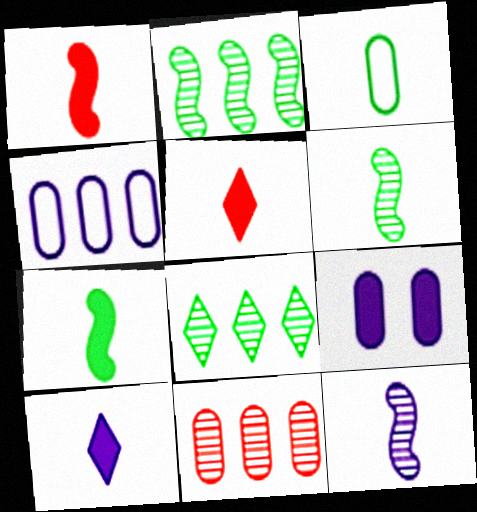[[3, 5, 12], 
[3, 9, 11]]